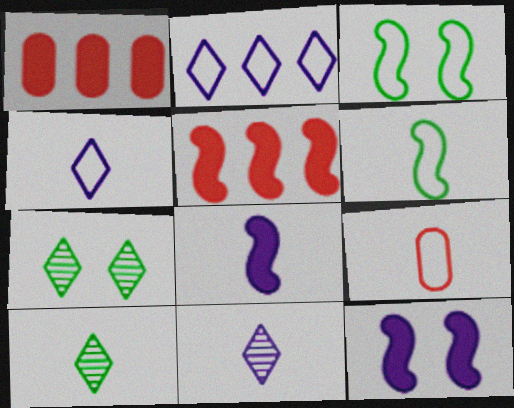[[1, 3, 11], 
[2, 3, 9], 
[4, 6, 9], 
[8, 9, 10]]